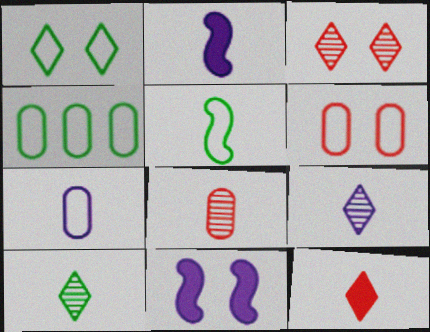[[1, 4, 5], 
[2, 3, 4], 
[2, 7, 9], 
[4, 6, 7]]